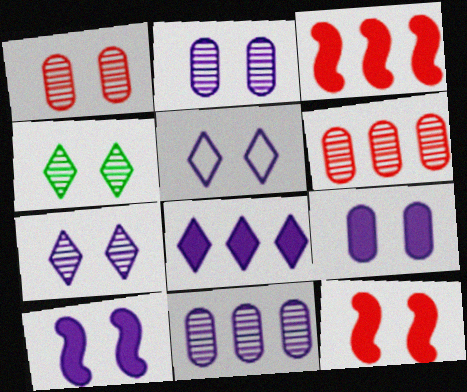[[2, 5, 10]]